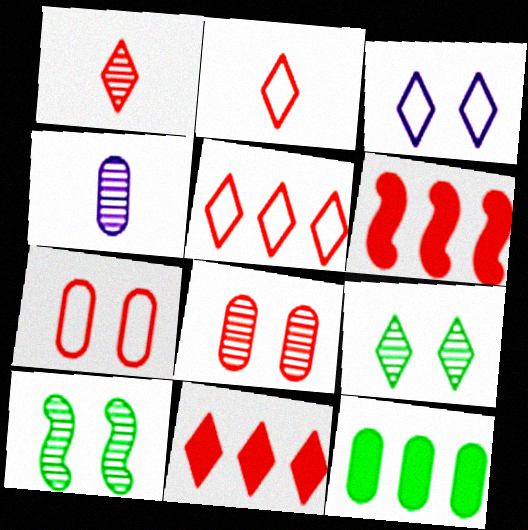[[1, 6, 7], 
[2, 6, 8], 
[4, 7, 12]]